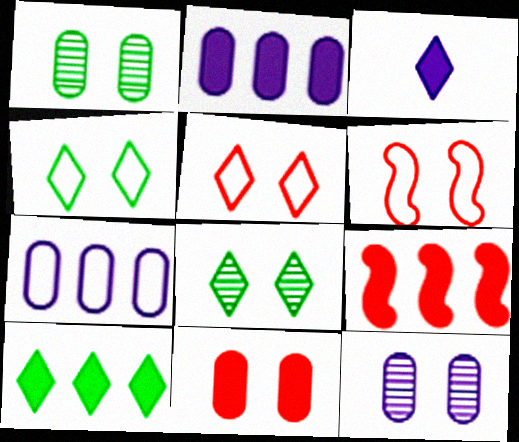[[2, 9, 10]]